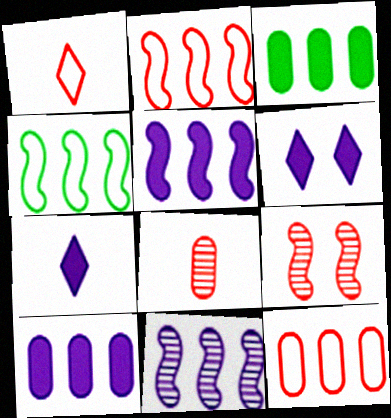[[4, 6, 8]]